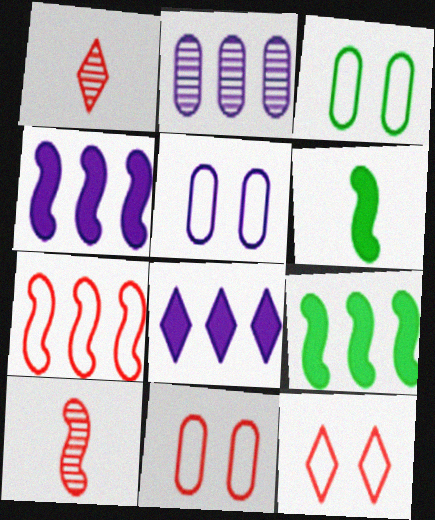[[1, 3, 4], 
[1, 5, 9], 
[2, 6, 12], 
[3, 5, 11], 
[3, 8, 10]]